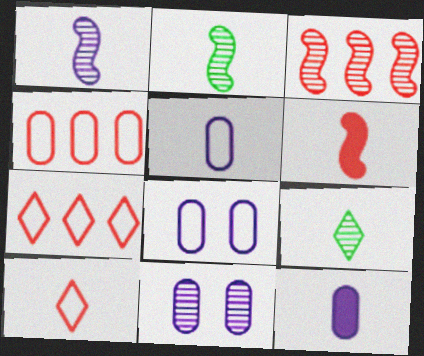[[2, 10, 12], 
[3, 9, 11], 
[5, 6, 9]]